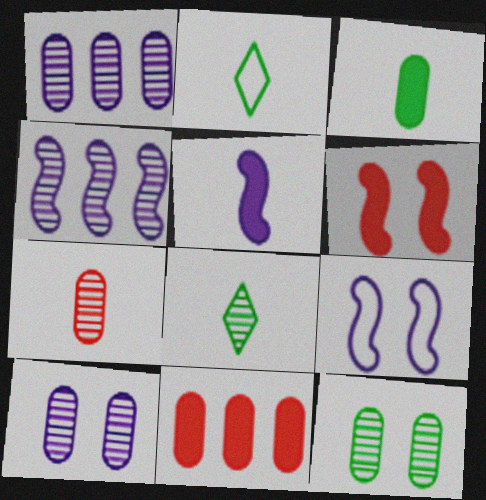[[1, 2, 6], 
[1, 7, 12], 
[2, 5, 7], 
[4, 5, 9], 
[8, 9, 11]]